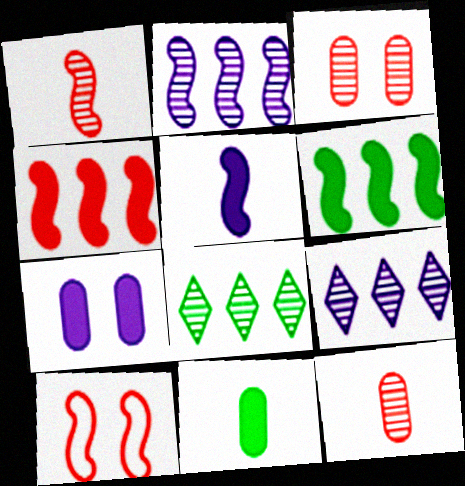[[1, 4, 10], 
[9, 10, 11]]